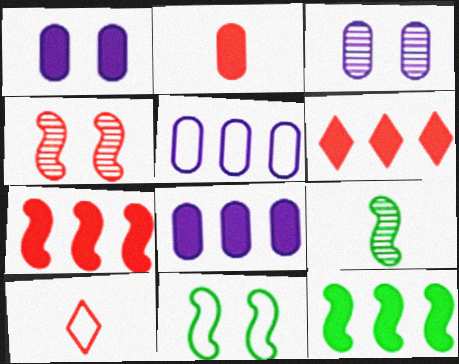[[3, 10, 12], 
[5, 10, 11], 
[6, 8, 12], 
[9, 11, 12]]